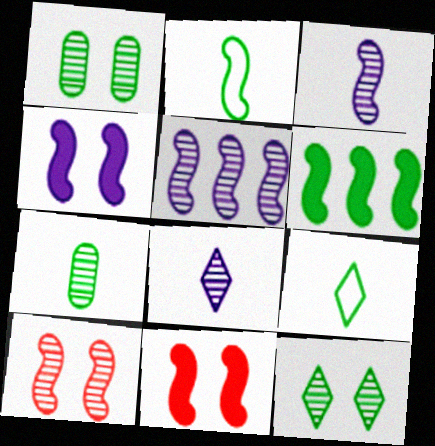[[1, 6, 9], 
[2, 5, 11]]